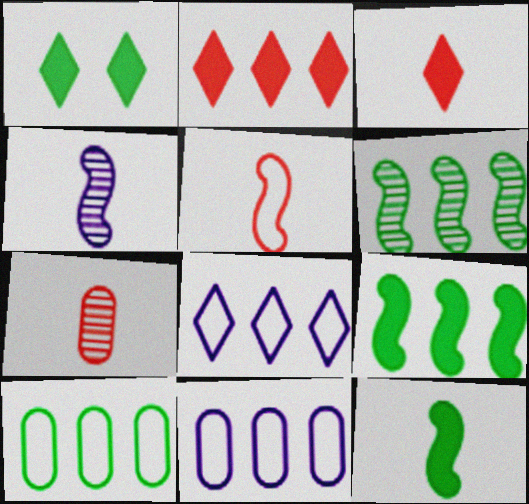[[2, 6, 11], 
[3, 5, 7], 
[4, 5, 12]]